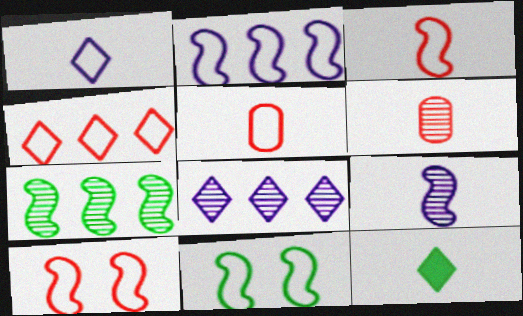[[2, 3, 11], 
[4, 5, 10], 
[5, 9, 12]]